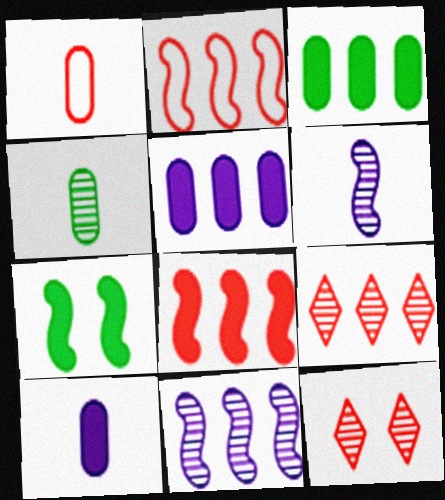[[1, 4, 10], 
[1, 8, 12], 
[2, 6, 7], 
[4, 11, 12]]